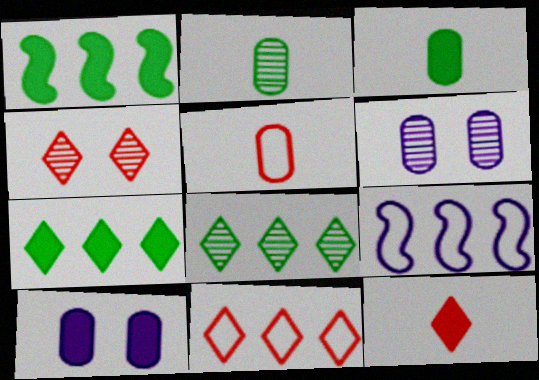[[1, 10, 12], 
[3, 4, 9], 
[4, 11, 12]]